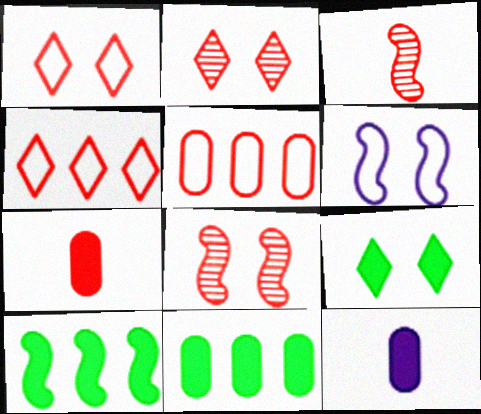[[3, 6, 10], 
[4, 7, 8]]